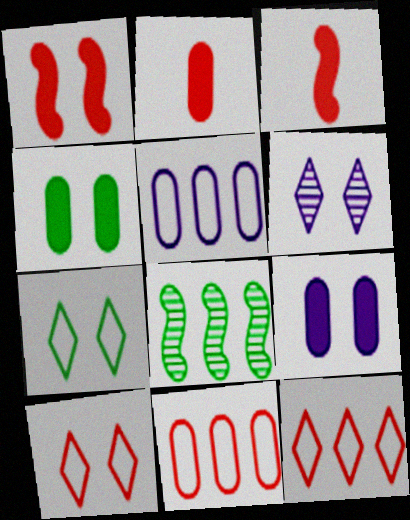[]